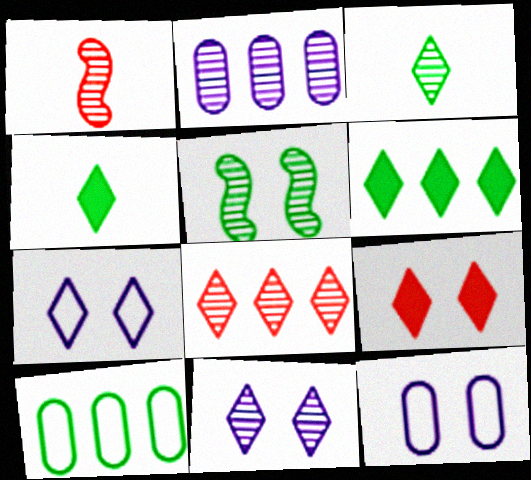[[1, 6, 12], 
[3, 8, 11], 
[4, 5, 10], 
[4, 7, 8], 
[5, 9, 12]]